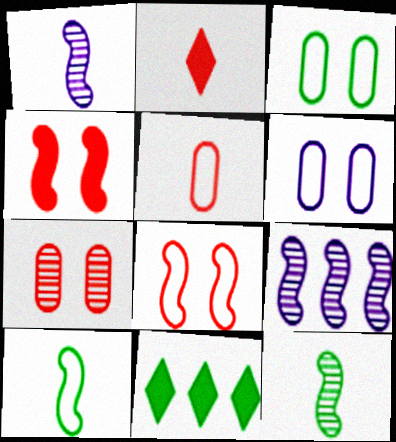[[2, 3, 9], 
[3, 11, 12], 
[4, 9, 10]]